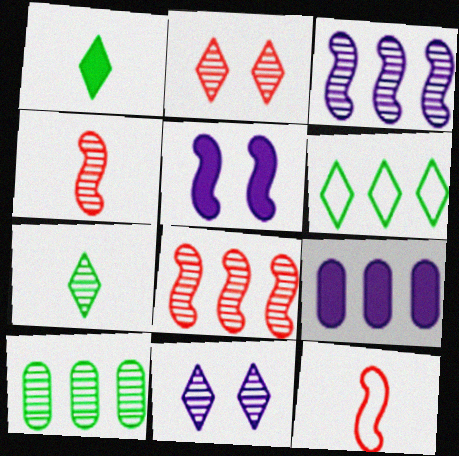[[4, 10, 11], 
[6, 8, 9]]